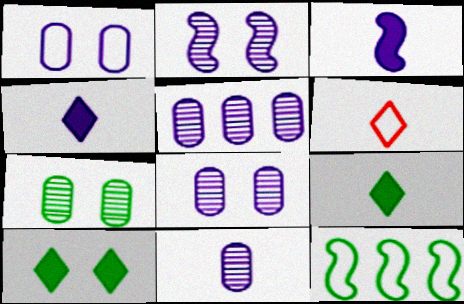[[1, 6, 12], 
[5, 8, 11], 
[7, 9, 12]]